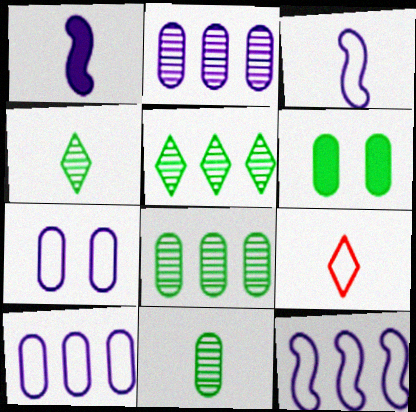[[1, 9, 11]]